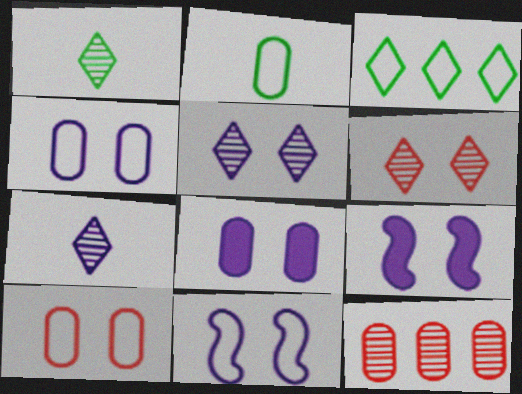[[2, 8, 12], 
[4, 5, 9], 
[5, 8, 11]]